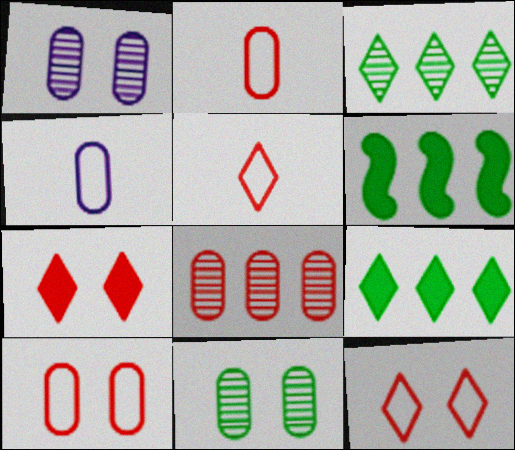[[1, 5, 6]]